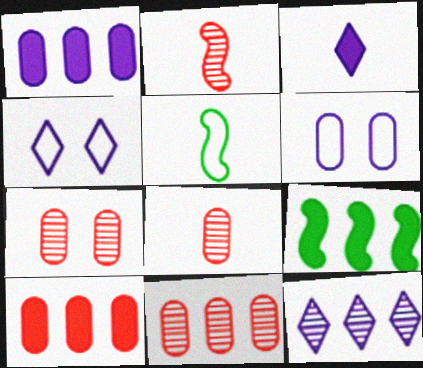[[3, 4, 12], 
[3, 5, 8], 
[4, 8, 9], 
[7, 8, 11]]